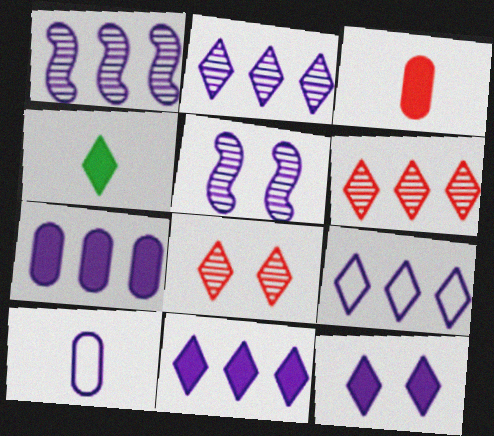[[1, 7, 9], 
[1, 10, 12], 
[2, 9, 11], 
[4, 8, 9], 
[5, 10, 11]]